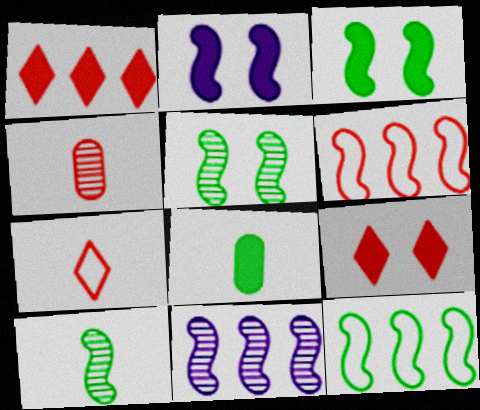[[1, 2, 8], 
[2, 6, 10], 
[3, 10, 12], 
[4, 6, 9]]